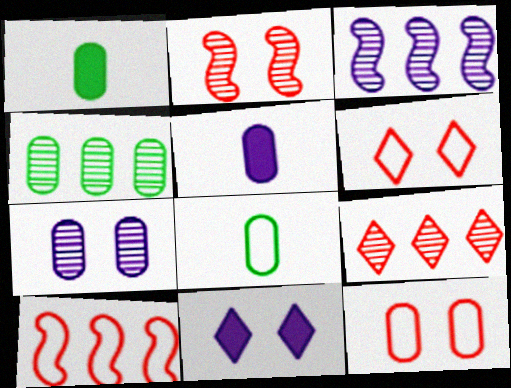[[1, 3, 6], 
[3, 4, 9], 
[4, 5, 12]]